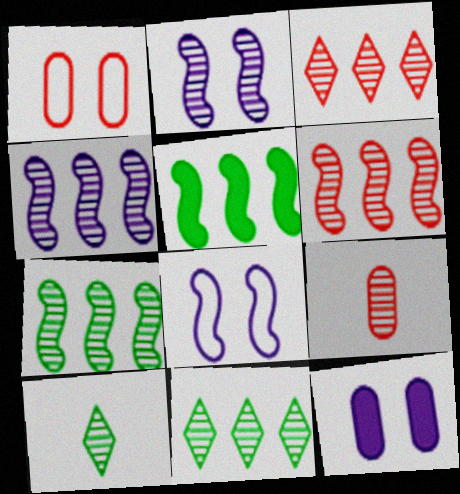[[2, 9, 11], 
[4, 6, 7]]